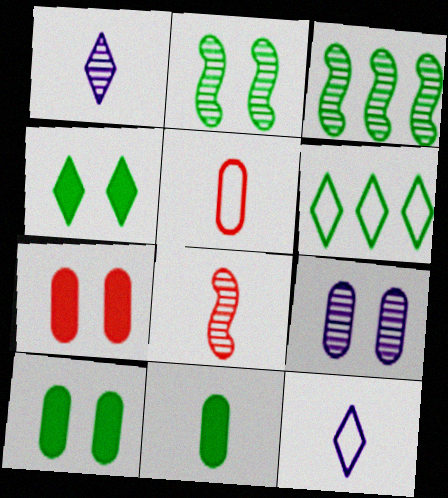[[2, 6, 11], 
[3, 7, 12], 
[8, 11, 12]]